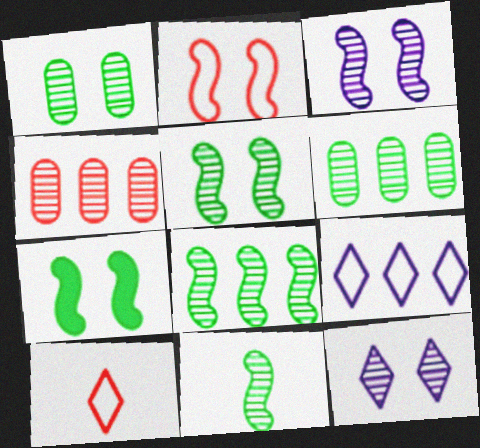[[2, 3, 7], 
[4, 11, 12], 
[5, 8, 11]]